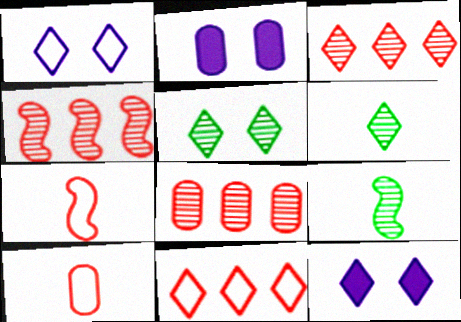[[2, 9, 11], 
[3, 4, 8], 
[6, 11, 12]]